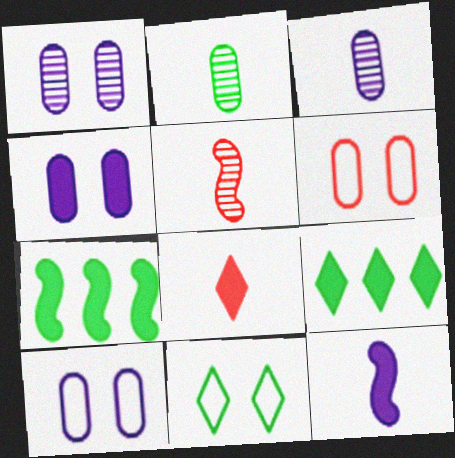[[1, 4, 10], 
[2, 7, 11], 
[4, 7, 8], 
[5, 9, 10]]